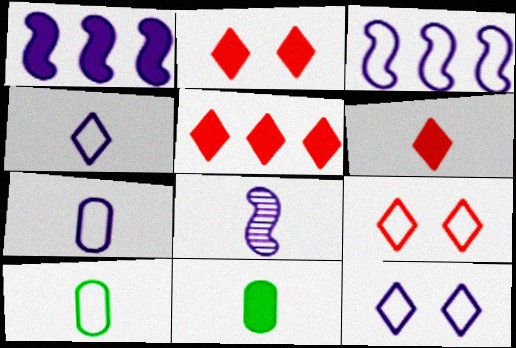[[1, 2, 11], 
[2, 5, 6], 
[3, 7, 12], 
[3, 9, 10], 
[6, 8, 10]]